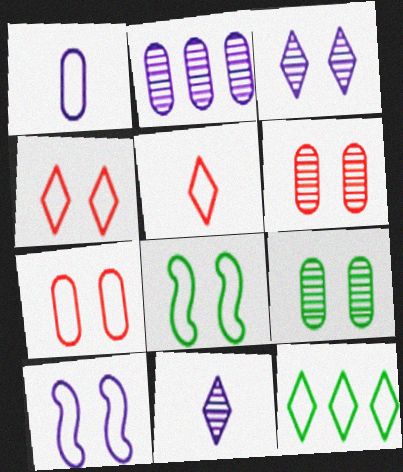[]